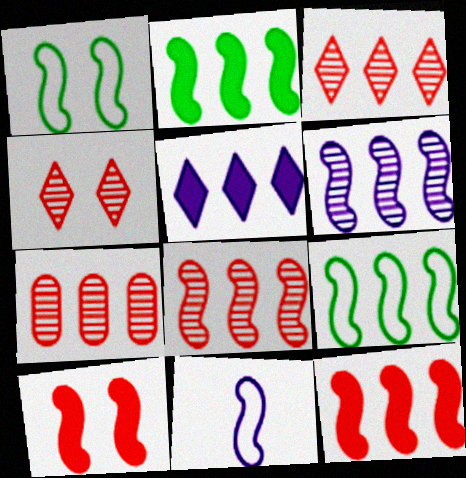[[3, 7, 8], 
[5, 7, 9], 
[6, 9, 12]]